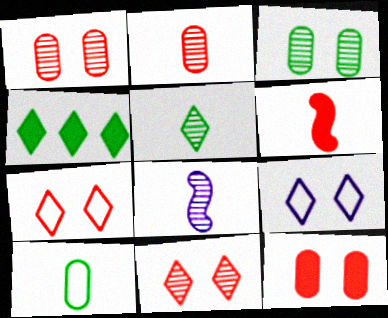[[2, 5, 8]]